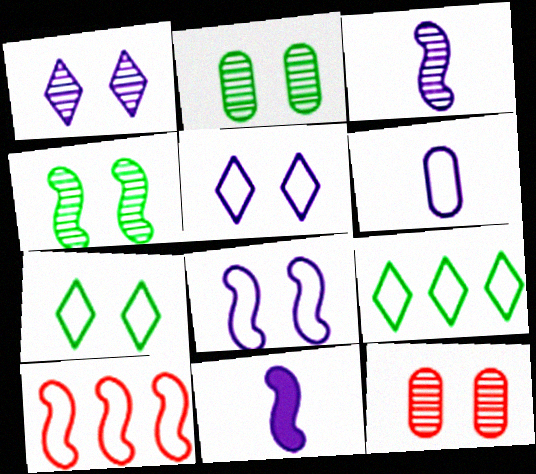[[1, 4, 12], 
[4, 10, 11], 
[6, 7, 10], 
[9, 11, 12]]